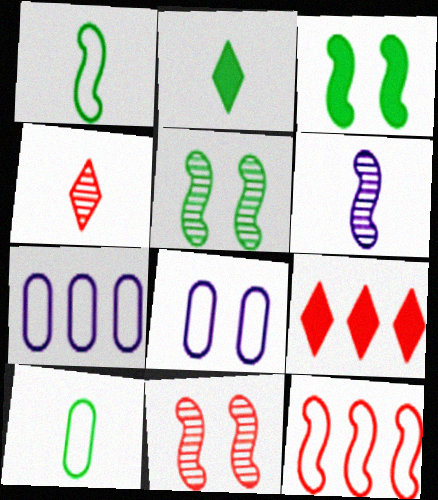[[2, 7, 11], 
[3, 4, 7], 
[3, 6, 12]]